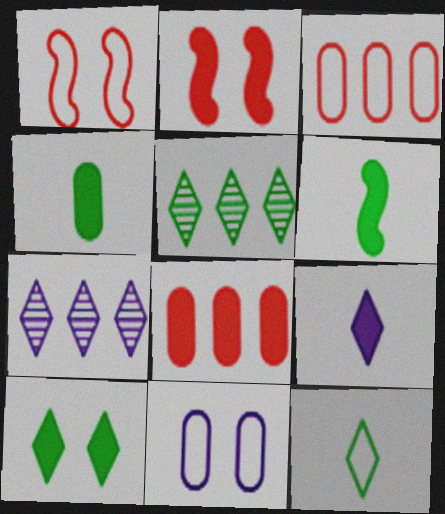[[1, 4, 7], 
[5, 10, 12]]